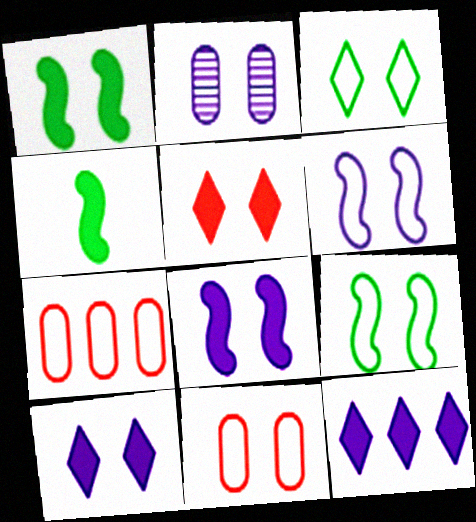[[2, 5, 9], 
[2, 6, 10], 
[3, 6, 11]]